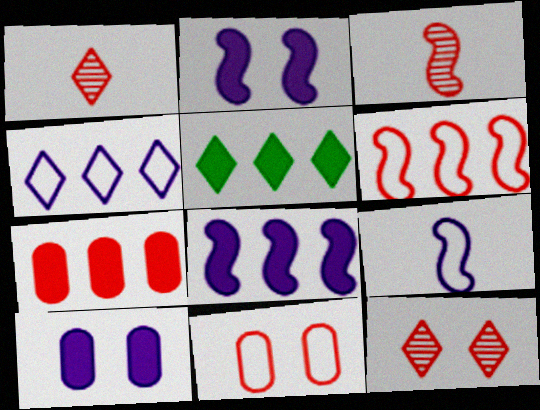[[5, 7, 8]]